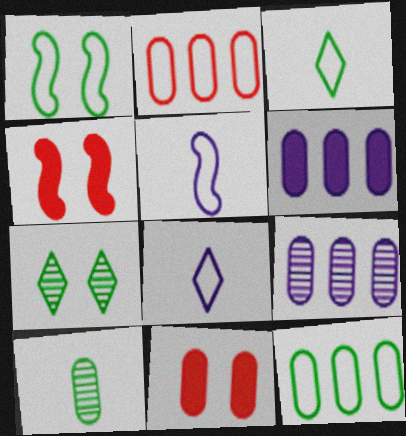[[1, 2, 8], 
[1, 3, 12], 
[3, 4, 9]]